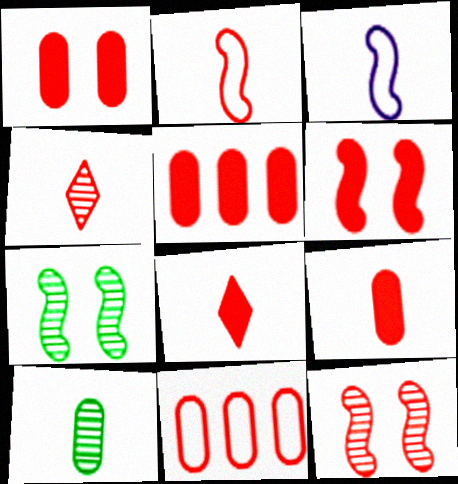[[1, 5, 9], 
[2, 4, 9], 
[3, 8, 10], 
[4, 6, 11], 
[5, 6, 8], 
[8, 11, 12]]